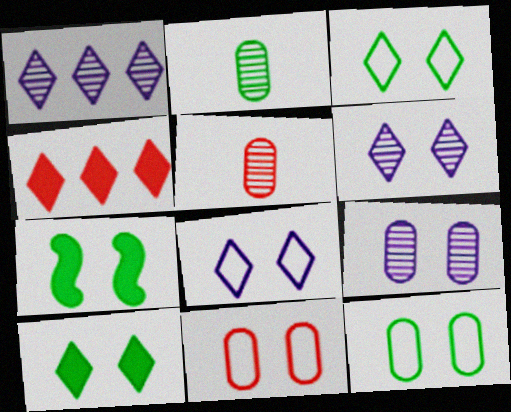[[6, 7, 11]]